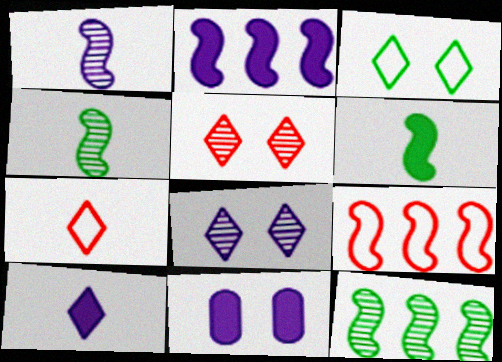[[2, 9, 12], 
[2, 10, 11], 
[7, 11, 12]]